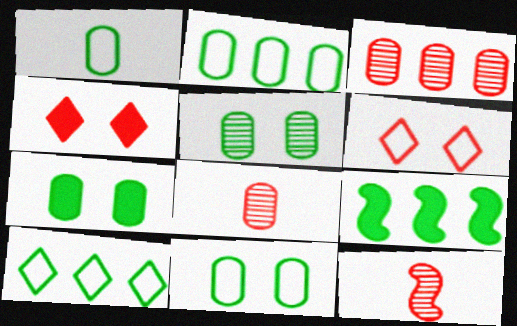[[1, 2, 11], 
[5, 7, 11]]